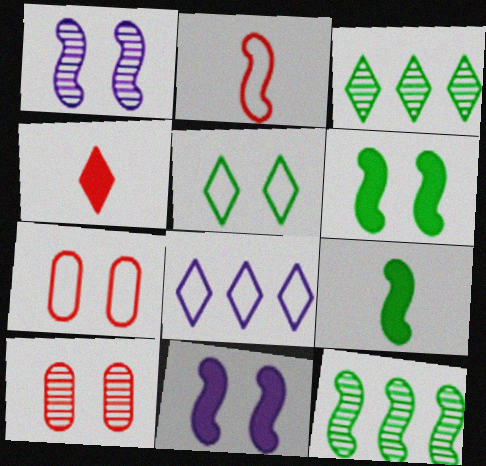[[2, 11, 12], 
[5, 10, 11], 
[8, 9, 10]]